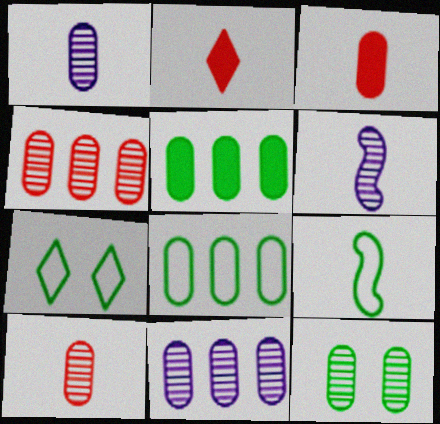[[1, 2, 9], 
[1, 4, 12], 
[7, 8, 9], 
[10, 11, 12]]